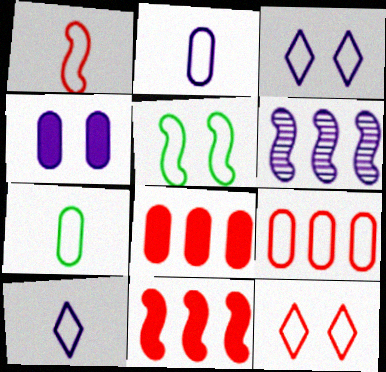[[1, 7, 10], 
[1, 9, 12], 
[4, 6, 10], 
[5, 9, 10]]